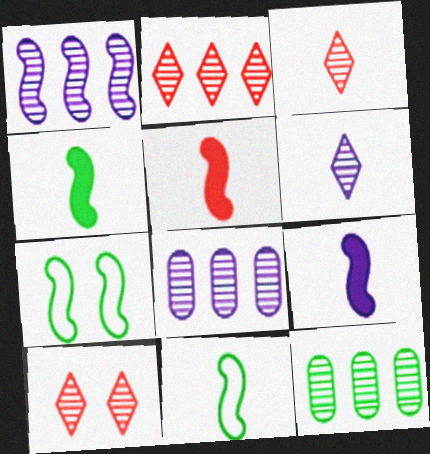[[1, 2, 12], 
[1, 5, 7], 
[2, 3, 10], 
[4, 5, 9]]